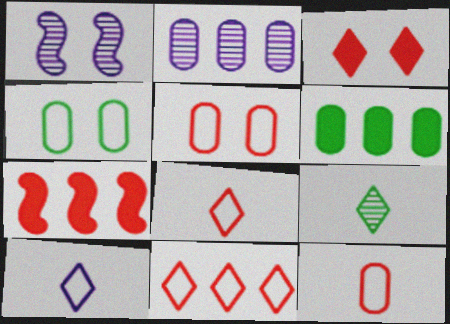[[1, 3, 4], 
[1, 6, 8]]